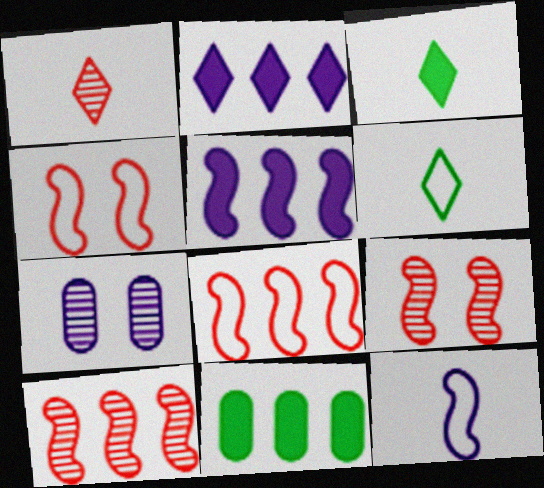[[2, 7, 12], 
[3, 7, 8]]